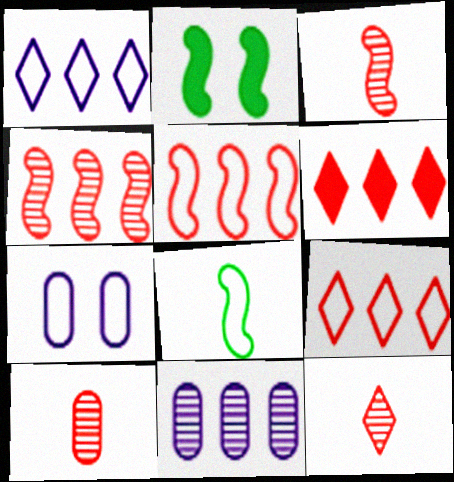[[1, 2, 10], 
[3, 10, 12], 
[7, 8, 9]]